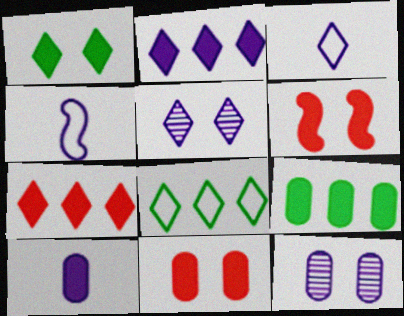[[2, 3, 5], 
[2, 4, 12], 
[9, 10, 11]]